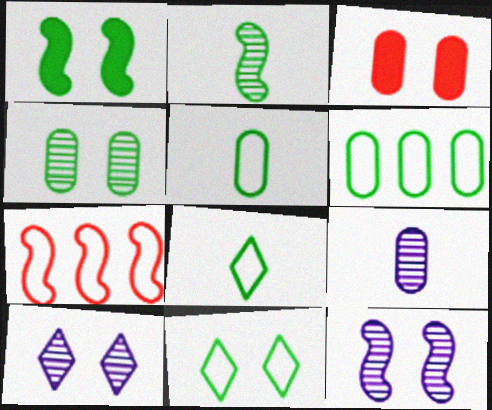[[1, 4, 11], 
[3, 6, 9], 
[3, 11, 12]]